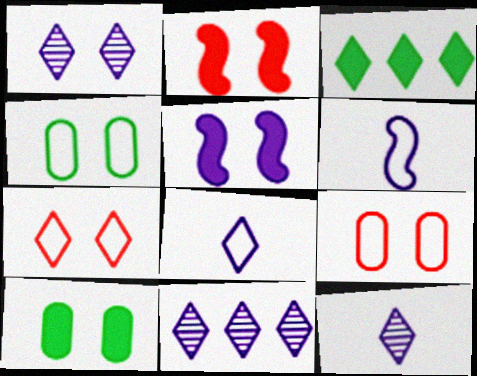[[1, 2, 4], 
[1, 11, 12], 
[3, 7, 12]]